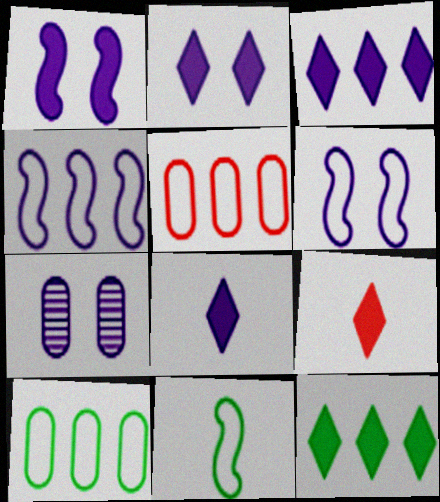[[2, 3, 8], 
[2, 6, 7], 
[2, 9, 12], 
[4, 7, 8]]